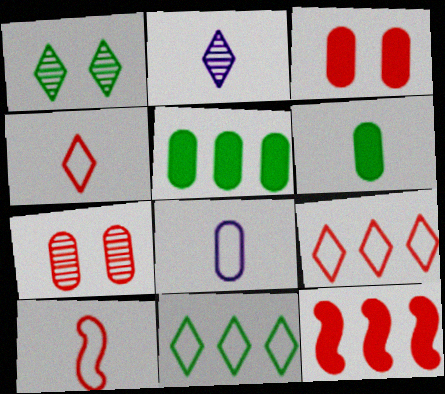[[1, 8, 12], 
[2, 6, 10], 
[4, 7, 12], 
[5, 7, 8]]